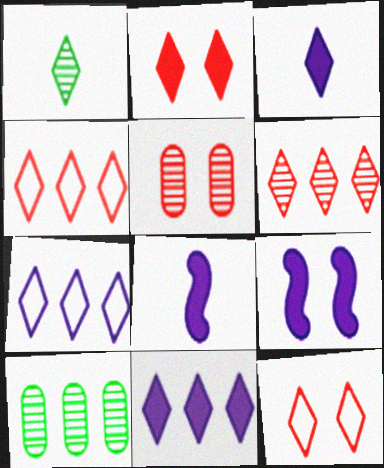[[1, 2, 7], 
[1, 11, 12], 
[8, 10, 12]]